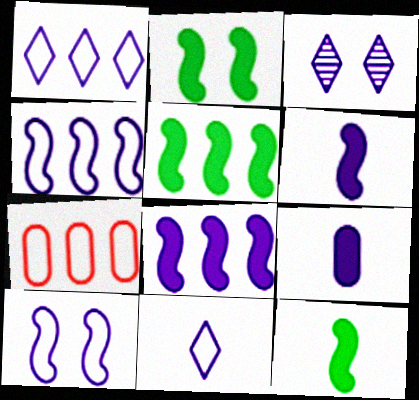[[2, 5, 12], 
[3, 4, 9], 
[3, 7, 12]]